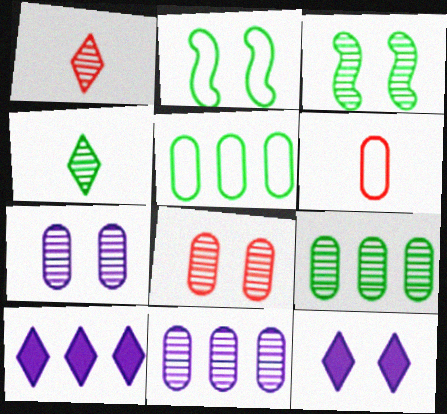[[1, 3, 11], 
[2, 8, 12], 
[3, 4, 9], 
[3, 6, 10]]